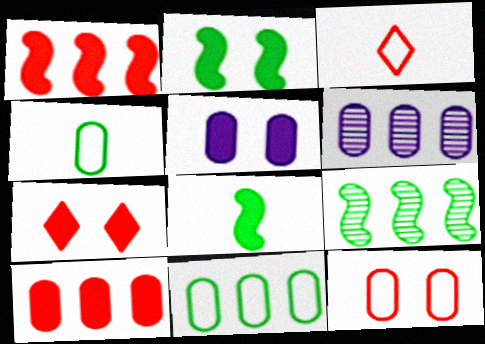[[2, 3, 6], 
[2, 5, 7], 
[3, 5, 9], 
[6, 10, 11]]